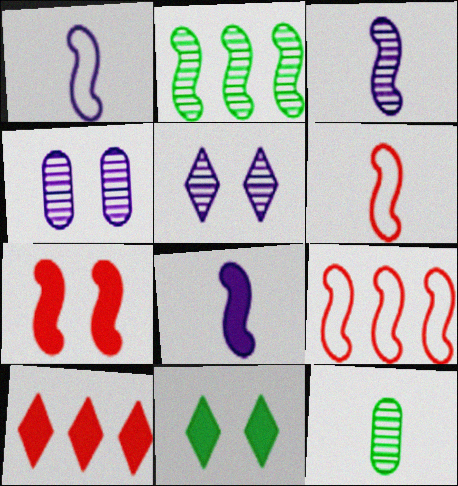[[1, 2, 7], 
[1, 3, 8]]